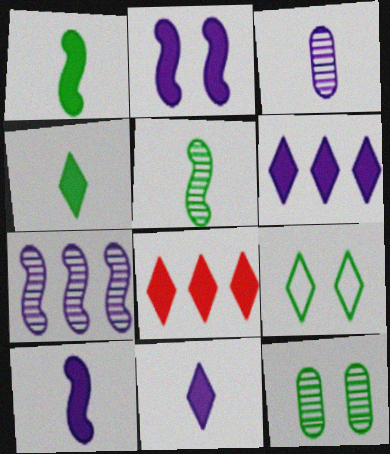[]